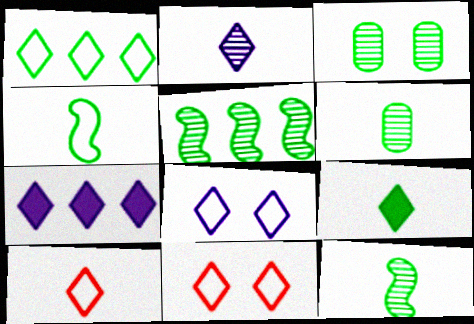[[1, 8, 10], 
[2, 7, 8], 
[2, 9, 10], 
[4, 6, 9]]